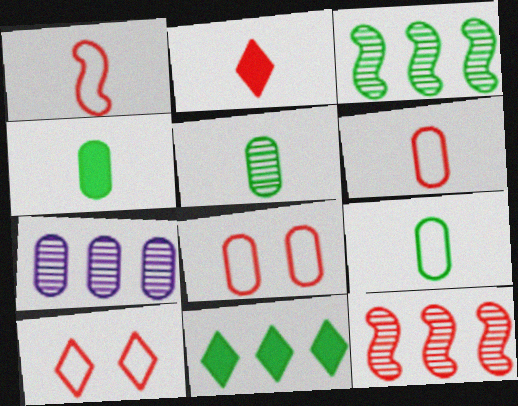[[2, 8, 12], 
[4, 5, 9], 
[4, 7, 8]]